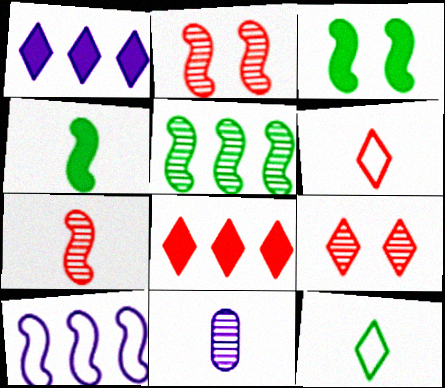[[1, 9, 12], 
[2, 4, 10], 
[3, 7, 10], 
[4, 6, 11], 
[5, 9, 11], 
[6, 8, 9]]